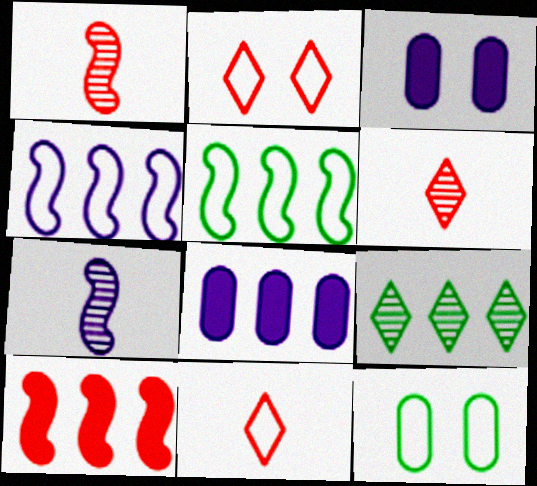[[3, 5, 6], 
[4, 11, 12]]